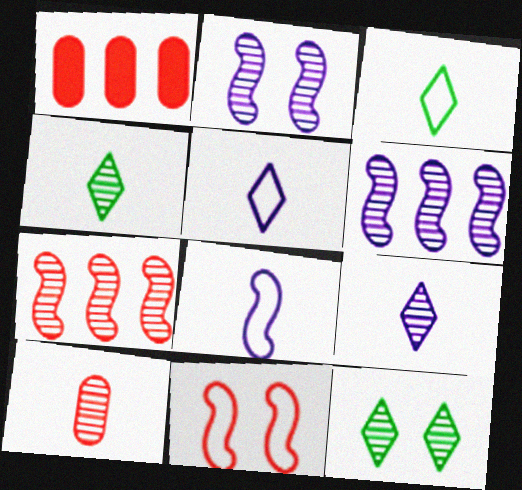[[1, 2, 3], 
[1, 8, 12], 
[6, 10, 12]]